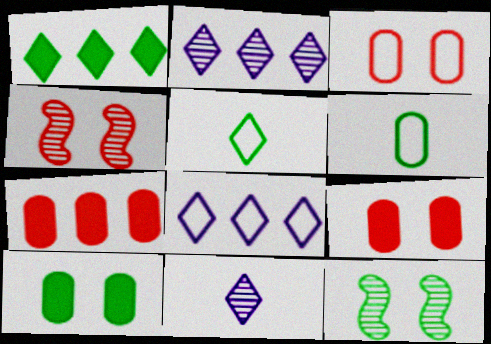[[1, 6, 12]]